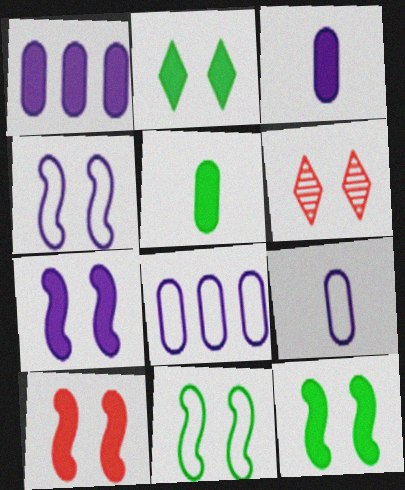[[7, 10, 12]]